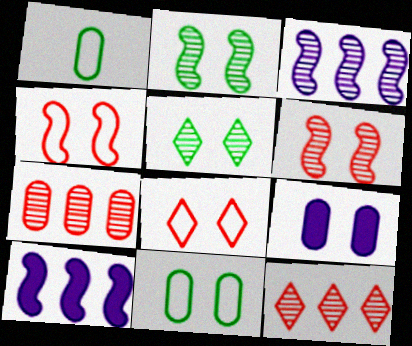[[1, 7, 9], 
[2, 8, 9], 
[4, 5, 9]]